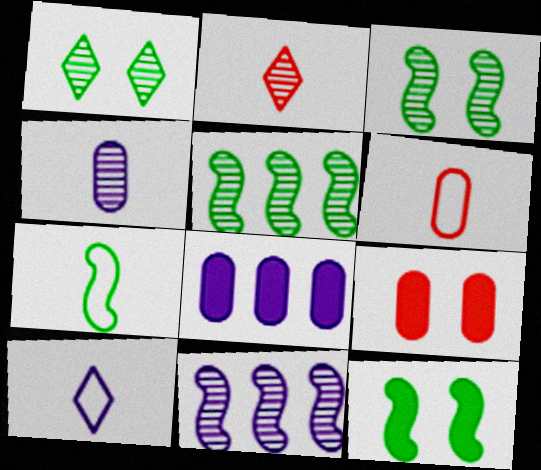[[5, 7, 12], 
[5, 9, 10], 
[6, 7, 10]]